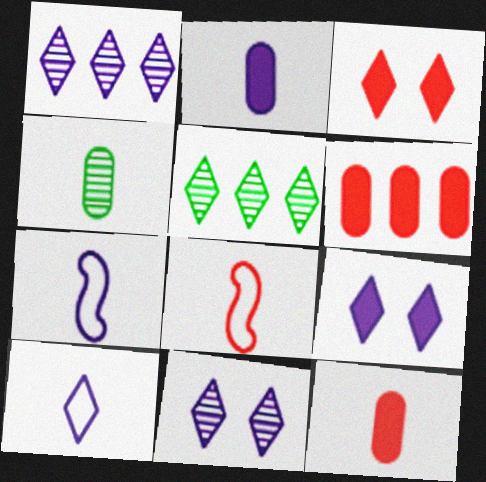[[1, 9, 10], 
[3, 5, 10]]